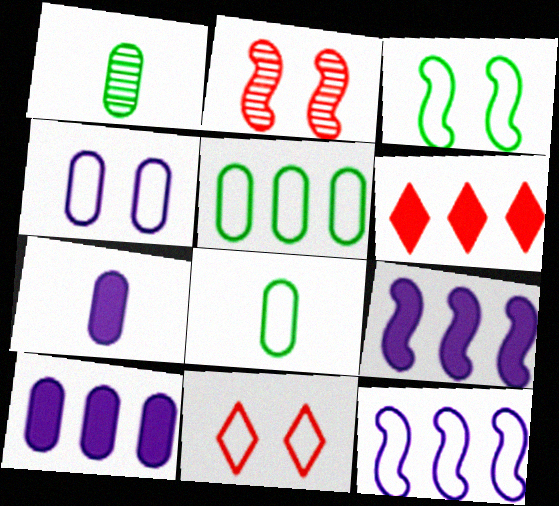[[1, 9, 11], 
[3, 4, 11], 
[8, 11, 12]]